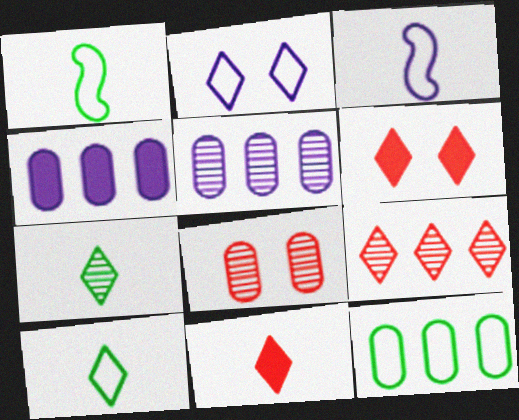[[1, 5, 6]]